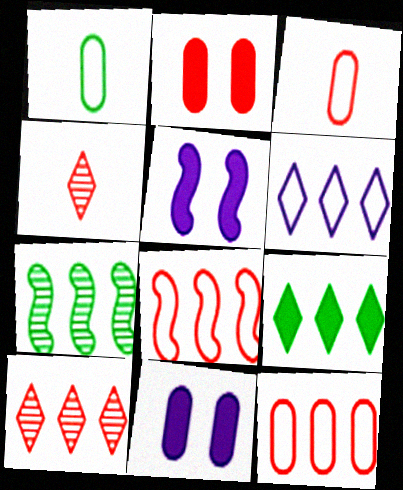[[1, 5, 10], 
[2, 4, 8], 
[6, 9, 10]]